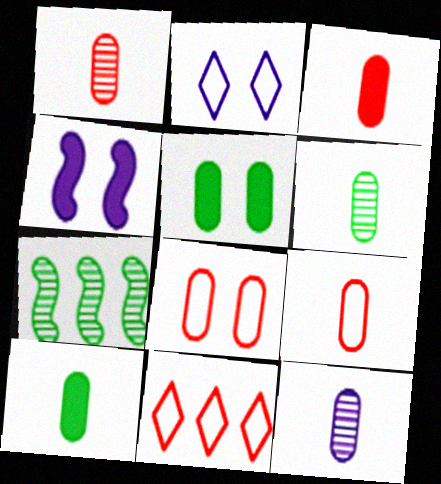[[1, 3, 9], 
[1, 6, 12], 
[2, 3, 7], 
[4, 6, 11], 
[9, 10, 12]]